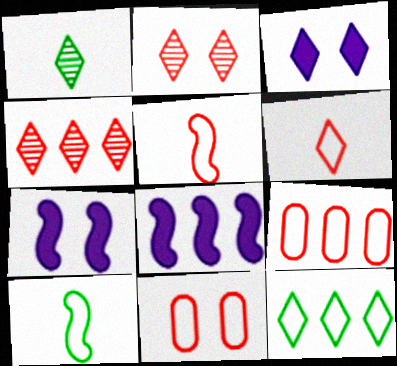[[1, 7, 9], 
[1, 8, 11]]